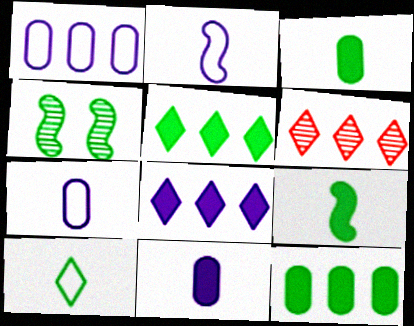[[4, 10, 12]]